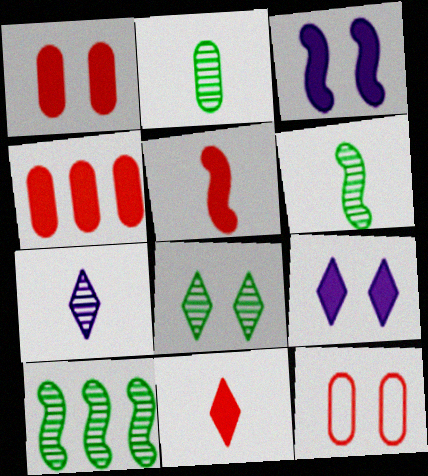[[2, 8, 10], 
[3, 8, 12]]